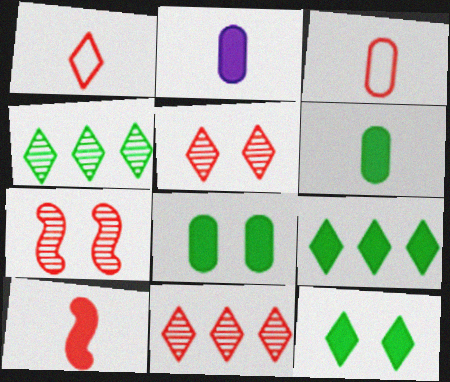[]